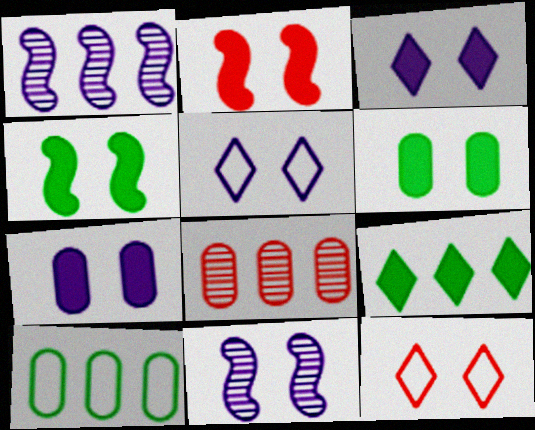[[2, 3, 6], 
[5, 7, 11], 
[6, 11, 12]]